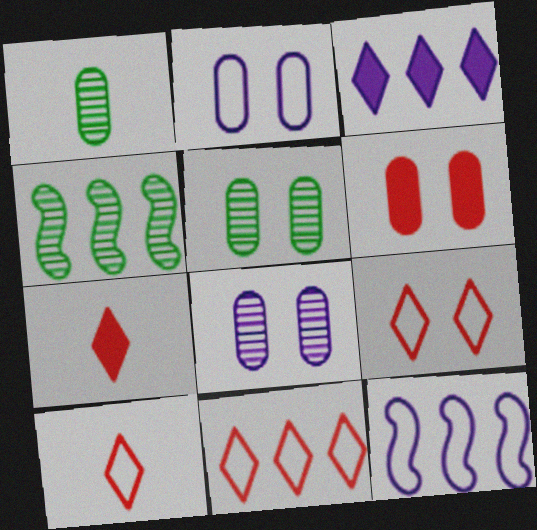[[2, 4, 7], 
[2, 5, 6], 
[5, 7, 12], 
[9, 10, 11]]